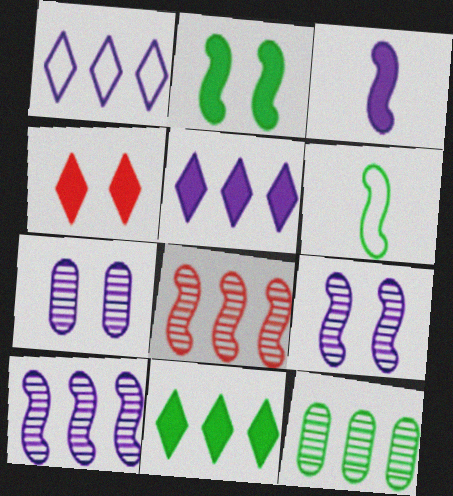[[1, 3, 7]]